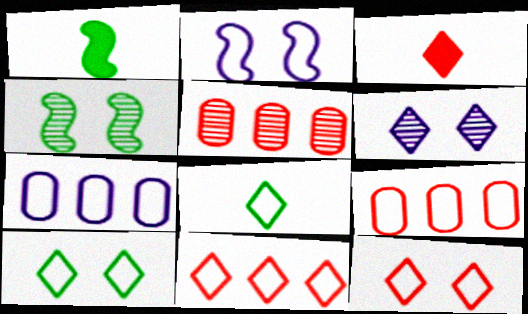[[1, 6, 9], 
[2, 8, 9], 
[3, 4, 7]]